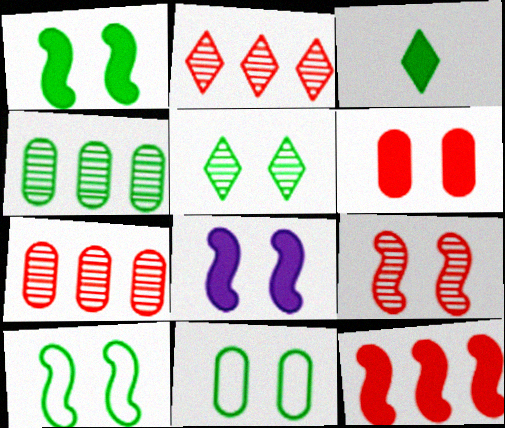[[1, 5, 11], 
[3, 4, 10], 
[8, 9, 10]]